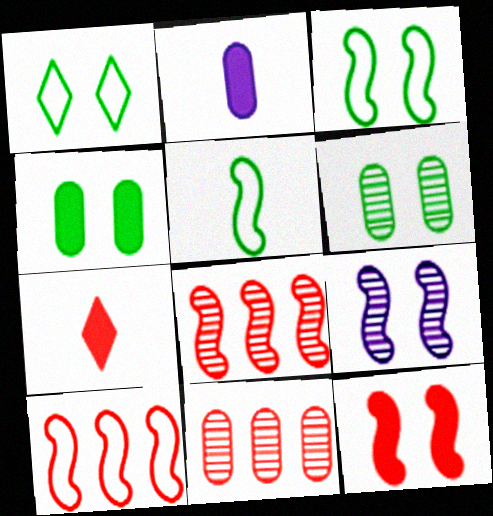[[1, 2, 8], 
[3, 9, 12]]